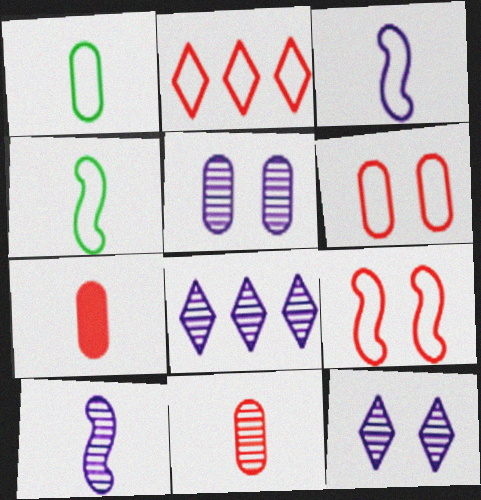[[5, 8, 10]]